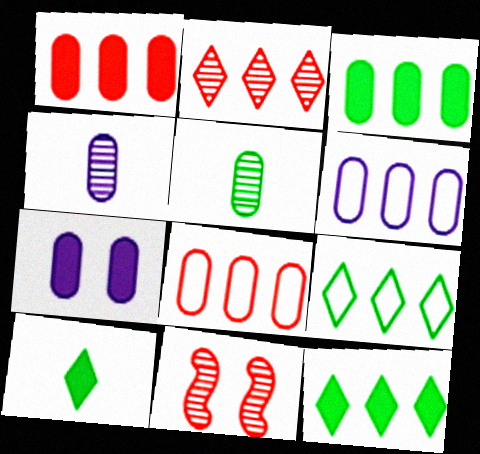[[4, 6, 7], 
[5, 7, 8], 
[6, 10, 11]]